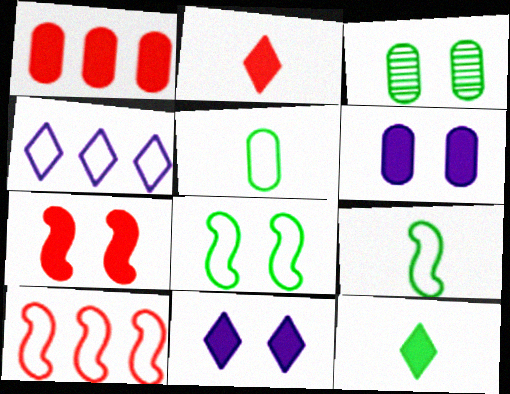[[1, 2, 7]]